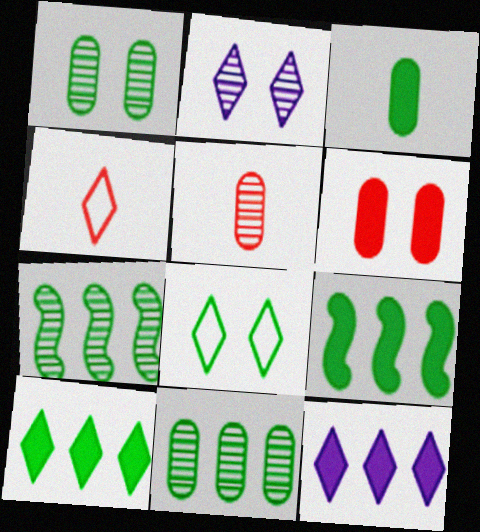[[2, 4, 10], 
[2, 5, 7], 
[3, 7, 8]]